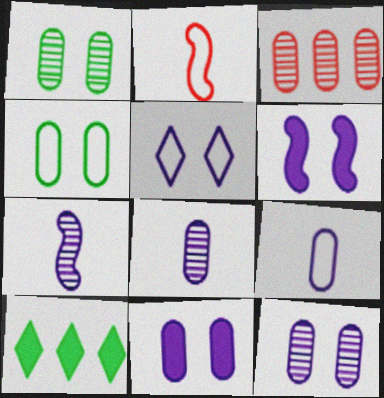[[1, 3, 8], 
[2, 10, 12], 
[5, 6, 12]]